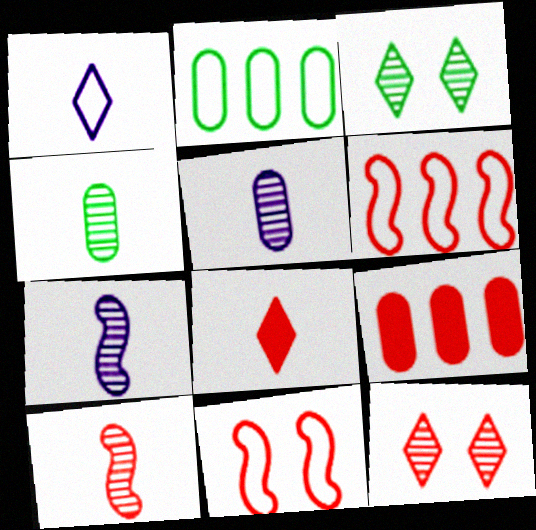[[1, 2, 11]]